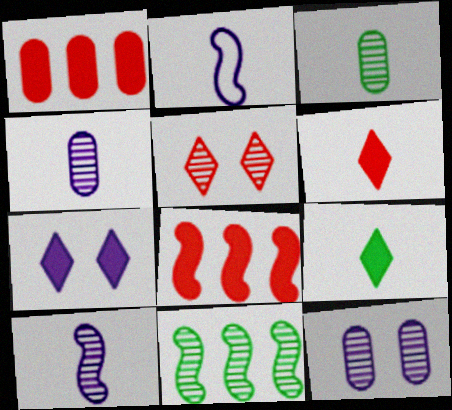[[2, 3, 6], 
[4, 5, 11]]